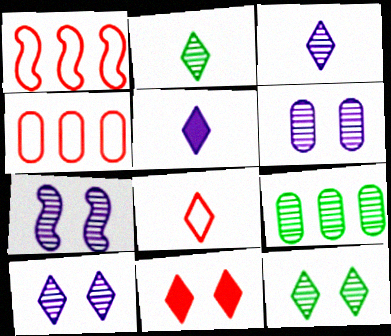[[2, 5, 8], 
[6, 7, 10]]